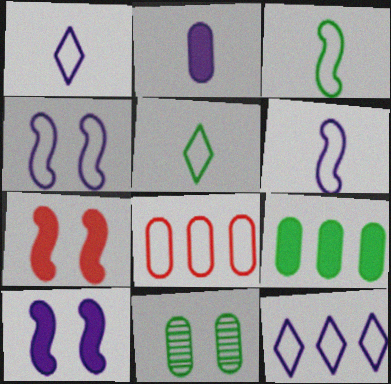[[2, 8, 11], 
[4, 5, 8]]